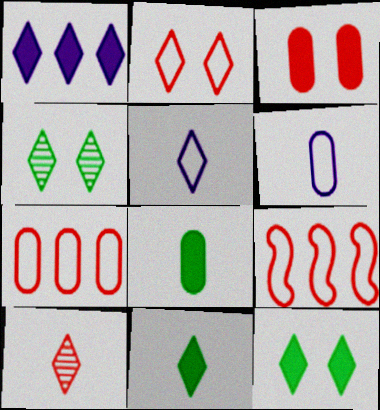[[3, 9, 10], 
[5, 10, 11]]